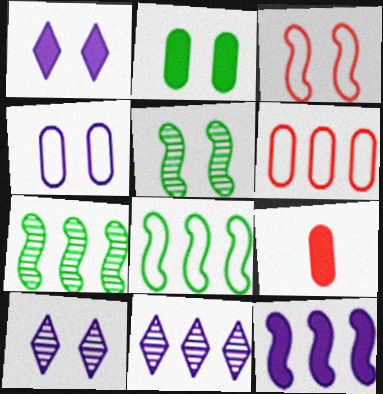[[2, 3, 10], 
[8, 9, 10]]